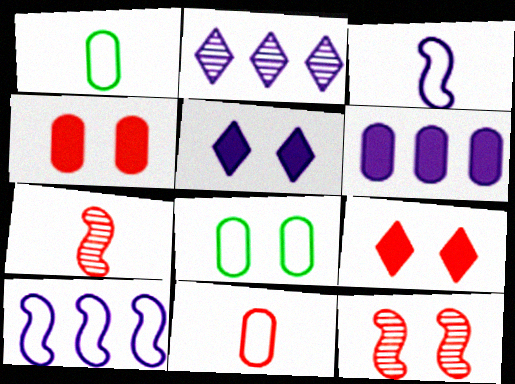[[2, 6, 10], 
[5, 8, 12]]